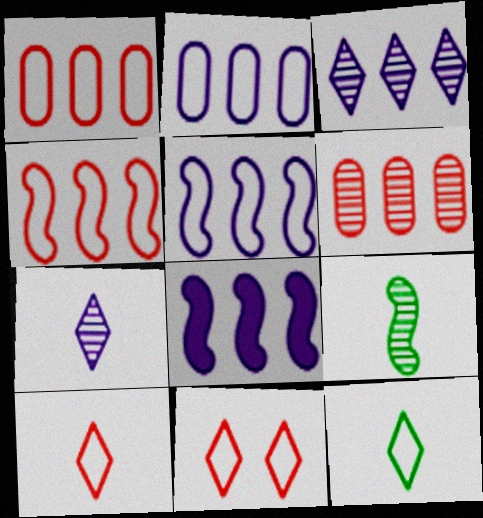[[2, 3, 8]]